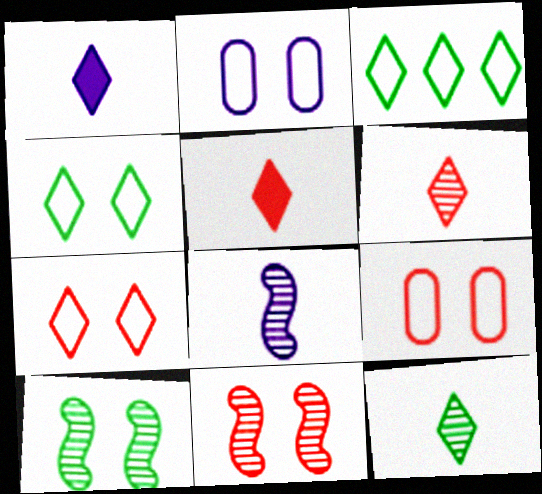[]